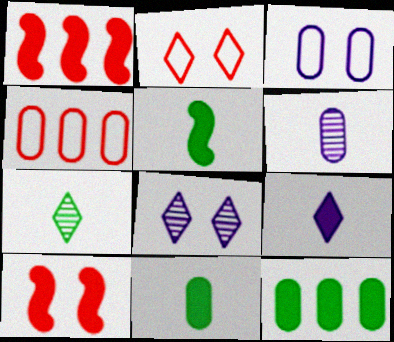[[1, 3, 7], 
[4, 5, 8], 
[9, 10, 12]]